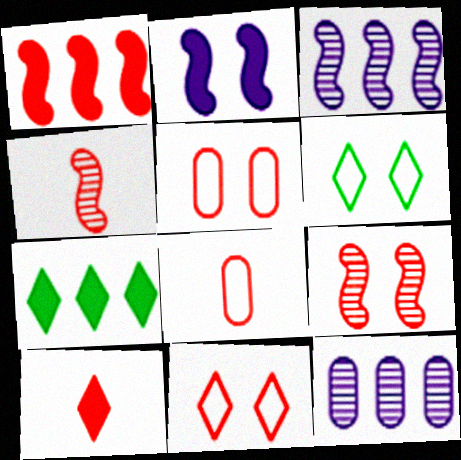[[4, 8, 10]]